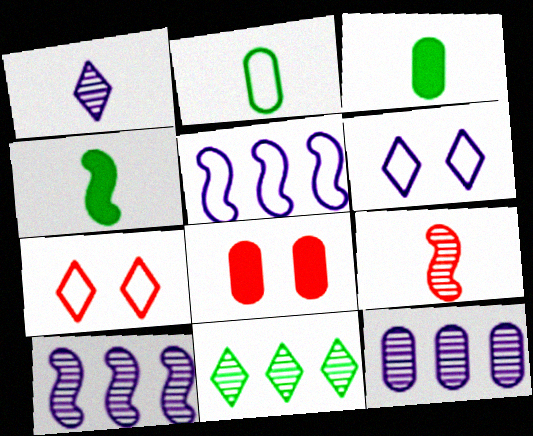[[2, 5, 7], 
[2, 8, 12], 
[3, 7, 10], 
[4, 7, 12]]